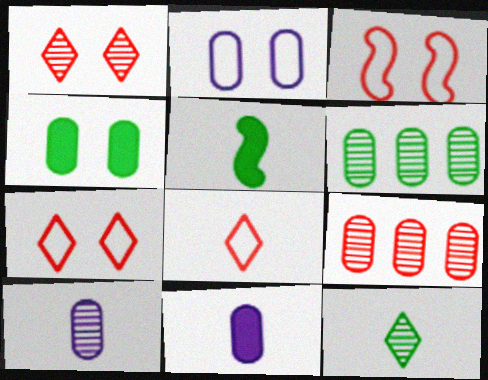[[5, 8, 10]]